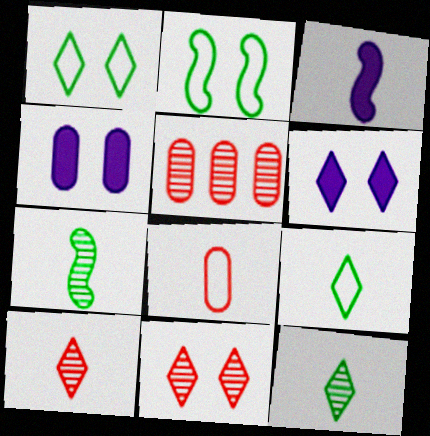[[1, 3, 5], 
[1, 6, 11], 
[2, 4, 11], 
[3, 8, 12]]